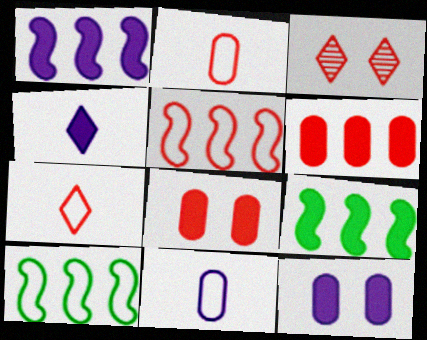[[1, 4, 12], 
[3, 9, 11], 
[4, 8, 9]]